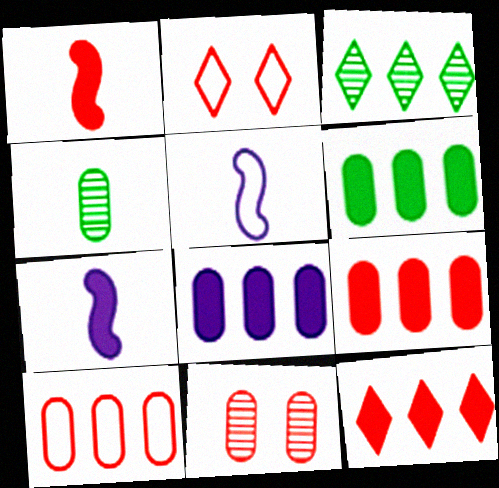[[6, 8, 9]]